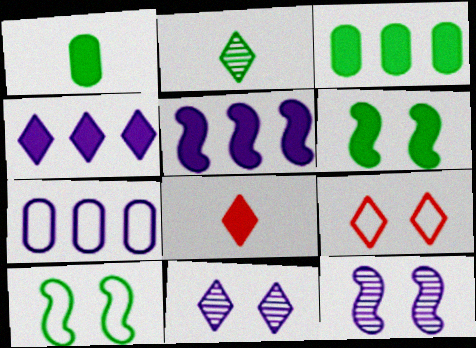[[2, 3, 10], 
[2, 4, 9]]